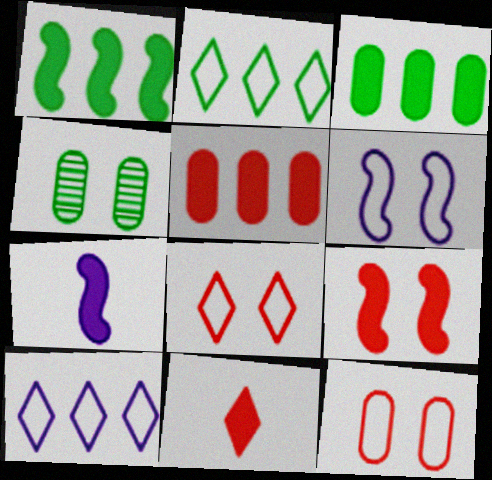[[1, 7, 9], 
[5, 9, 11]]